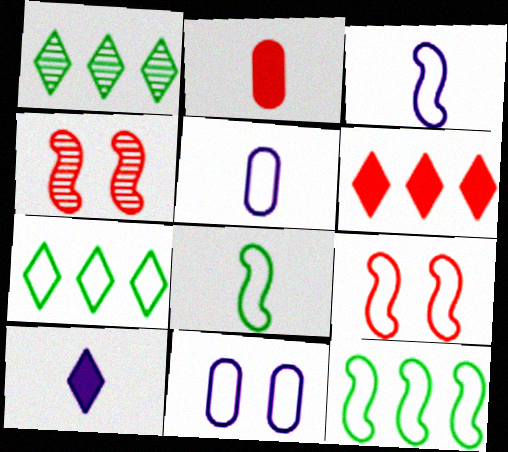[[3, 9, 12], 
[5, 7, 9]]